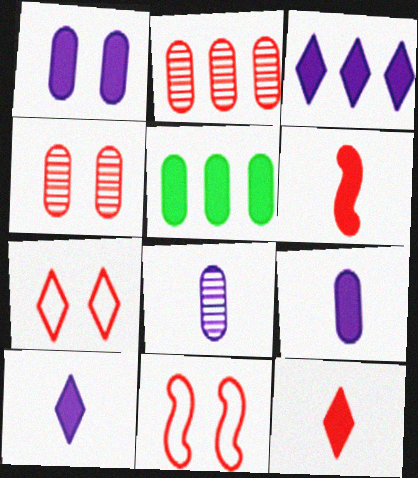[[2, 6, 7], 
[2, 11, 12]]